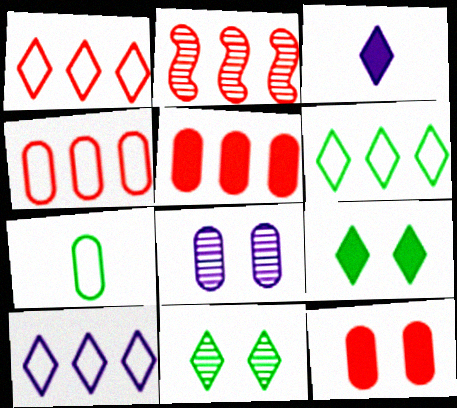[[1, 2, 5], 
[1, 3, 11], 
[1, 6, 10], 
[5, 7, 8]]